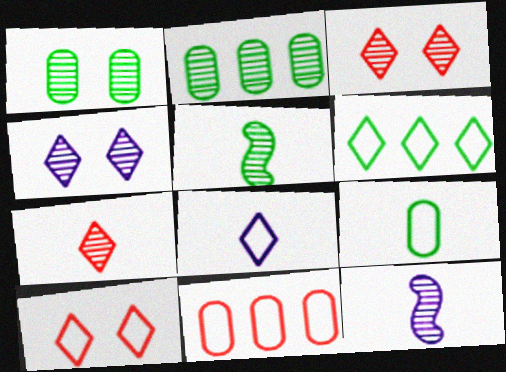[[2, 3, 12], 
[6, 8, 10]]